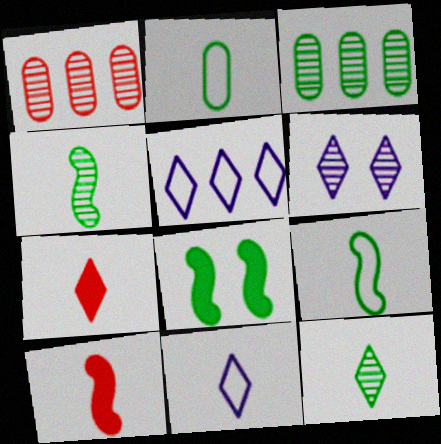[[1, 4, 6], 
[1, 8, 11], 
[7, 11, 12]]